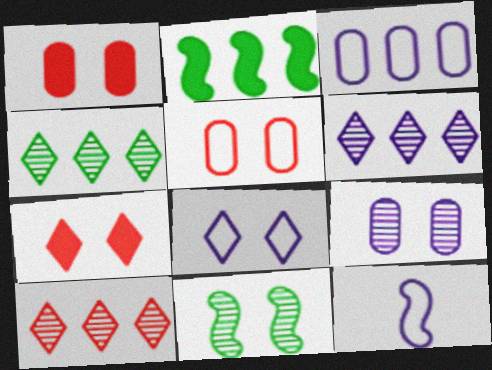[[1, 4, 12], 
[1, 8, 11], 
[2, 3, 10], 
[3, 8, 12], 
[4, 6, 10]]